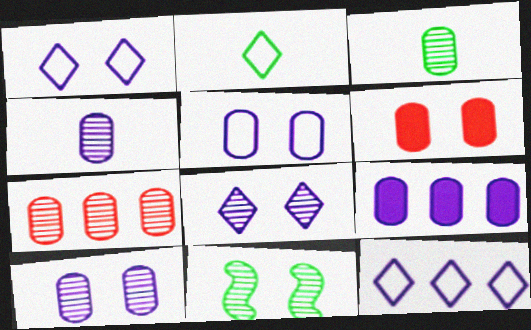[[1, 6, 11], 
[3, 7, 10], 
[4, 5, 9]]